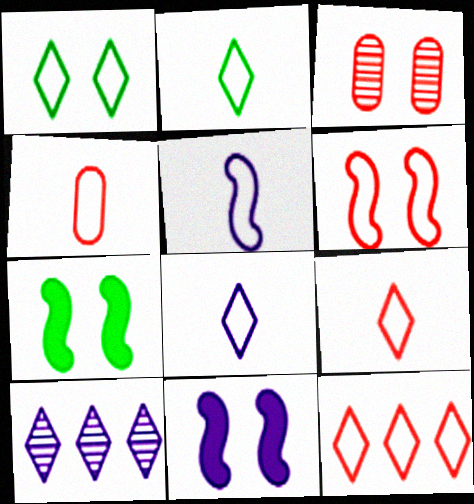[[1, 3, 11], 
[1, 8, 12], 
[2, 4, 5], 
[2, 8, 9], 
[4, 6, 12], 
[4, 7, 10]]